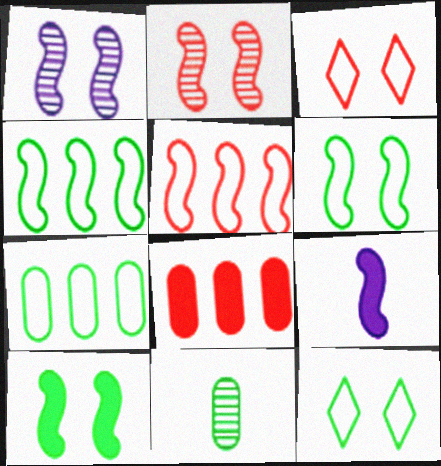[[2, 4, 9]]